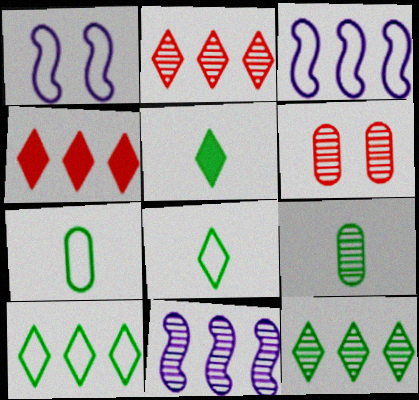[[1, 4, 9], 
[3, 5, 6]]